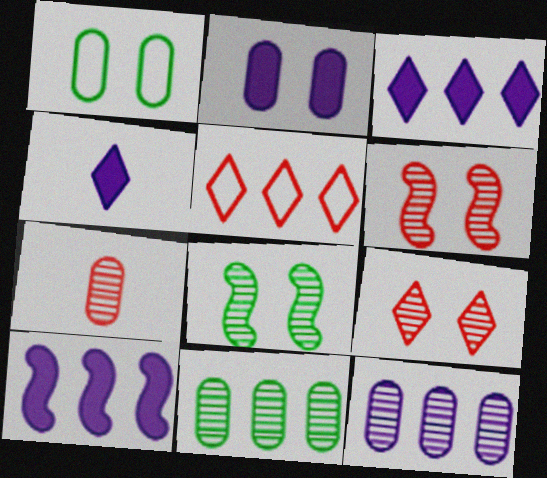[[2, 4, 10], 
[5, 10, 11]]